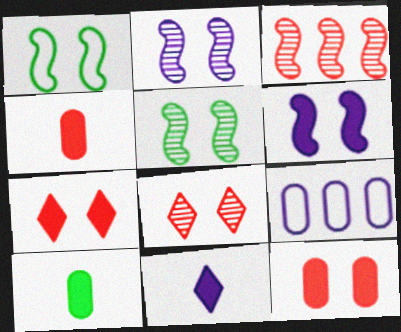[[2, 9, 11]]